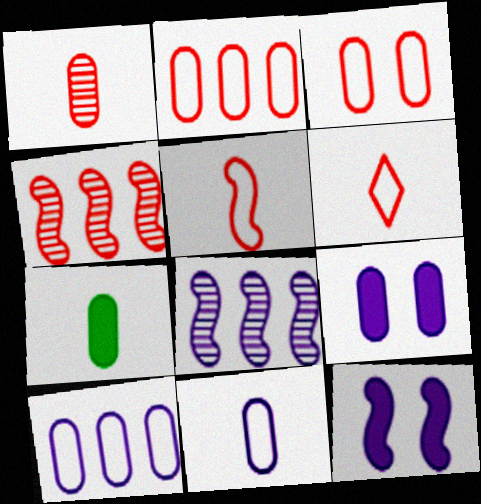[[1, 7, 11]]